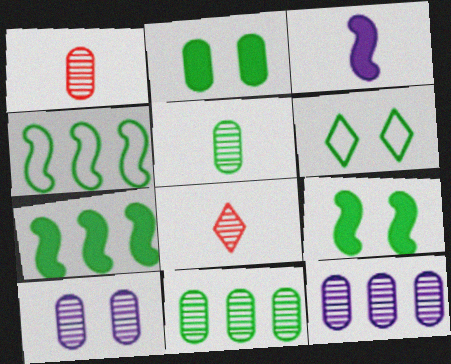[[1, 10, 11], 
[5, 6, 7]]